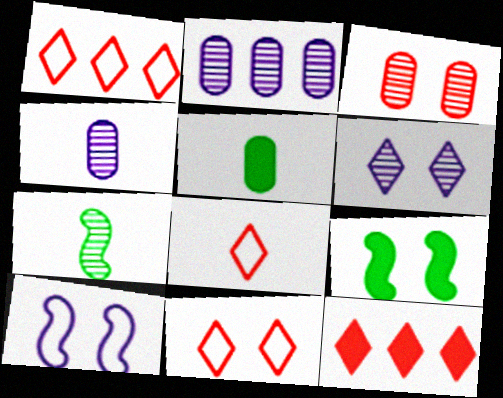[[1, 4, 9], 
[1, 8, 11], 
[2, 8, 9]]